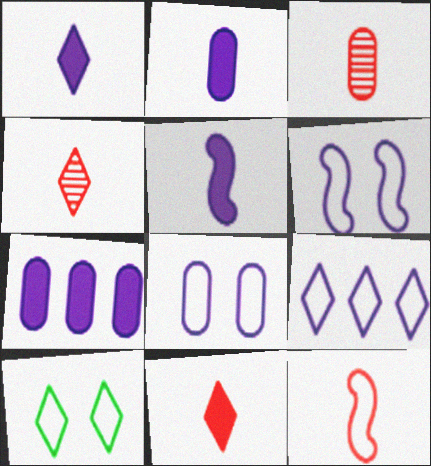[[1, 2, 5], 
[3, 11, 12]]